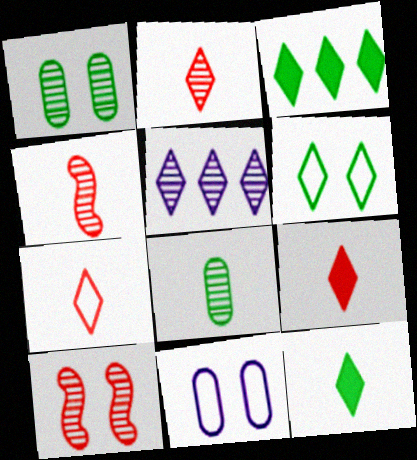[[1, 4, 5], 
[2, 7, 9], 
[3, 4, 11], 
[5, 6, 9], 
[5, 8, 10]]